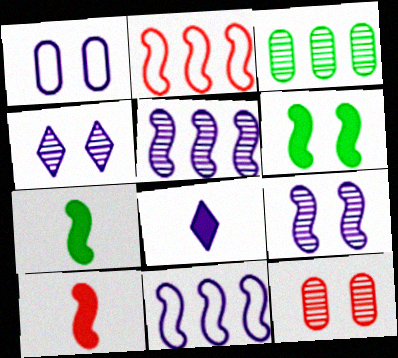[[1, 5, 8], 
[2, 7, 9]]